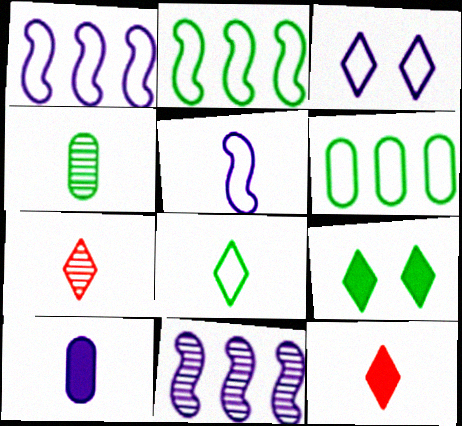[[2, 4, 9], 
[3, 10, 11], 
[4, 5, 12]]